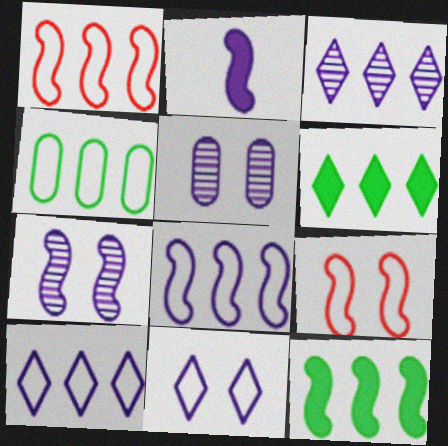[[1, 4, 10], 
[2, 5, 10], 
[2, 7, 8]]